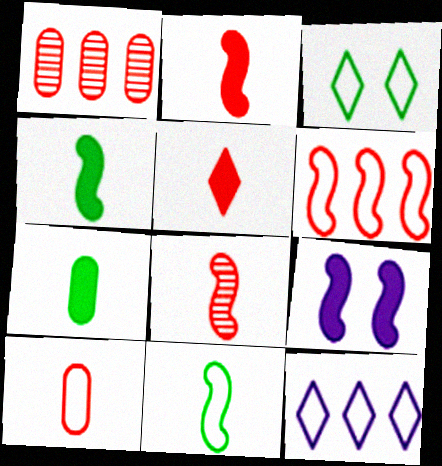[[5, 8, 10]]